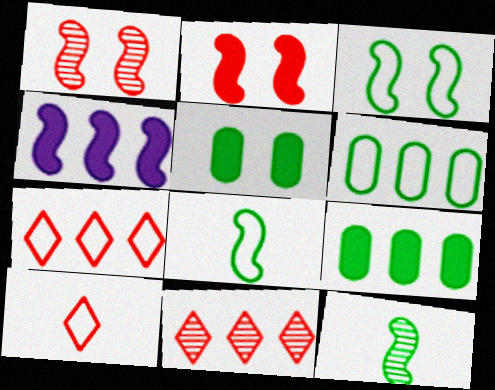[[1, 4, 8], 
[4, 6, 11]]